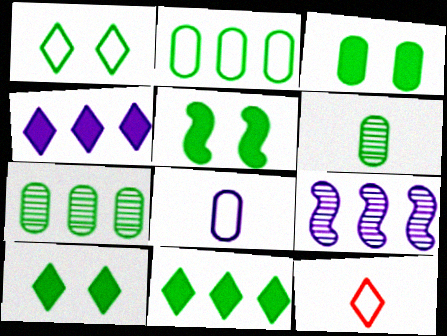[[2, 3, 6], 
[3, 5, 10], 
[3, 9, 12]]